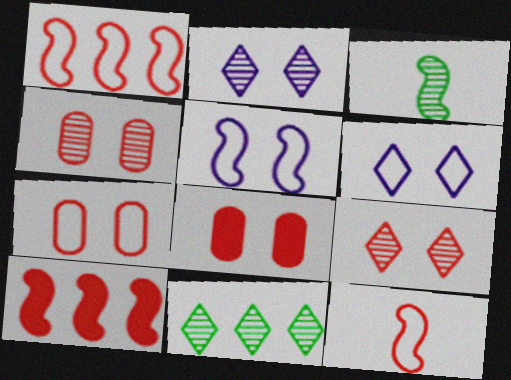[[3, 5, 10], 
[4, 7, 8]]